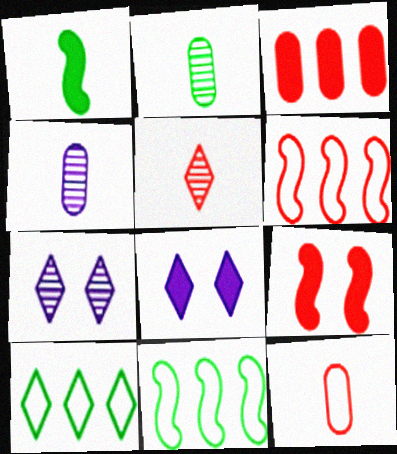[[1, 3, 8], 
[2, 6, 8], 
[4, 9, 10], 
[5, 8, 10]]